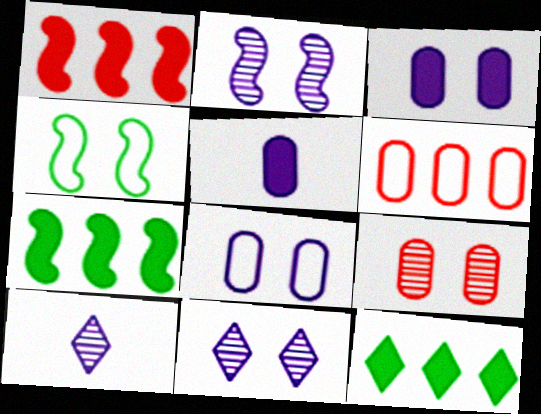[]